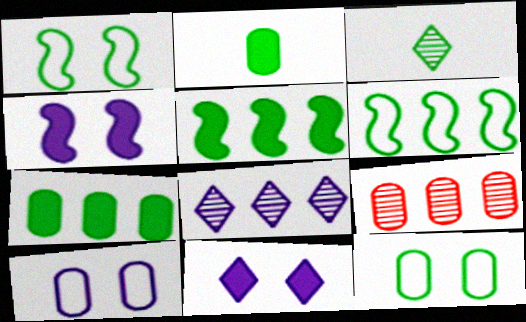[[1, 3, 7], 
[2, 9, 10], 
[3, 5, 12]]